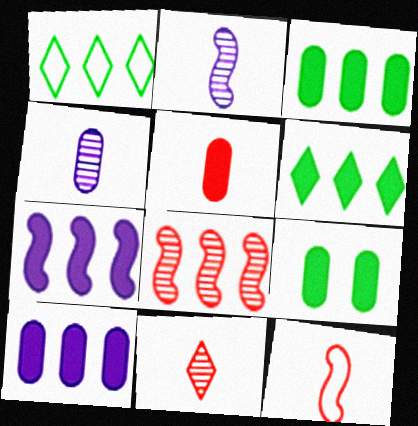[[1, 8, 10], 
[5, 9, 10], 
[5, 11, 12]]